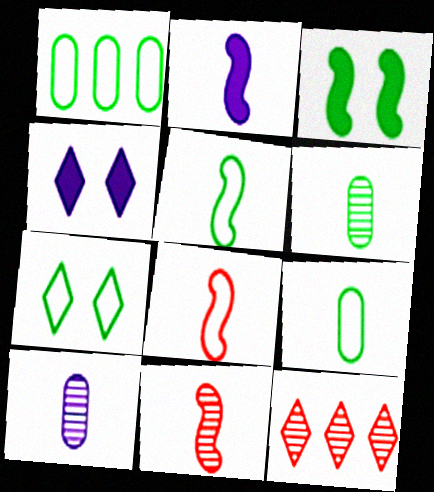[[1, 4, 11], 
[1, 5, 7], 
[2, 5, 11]]